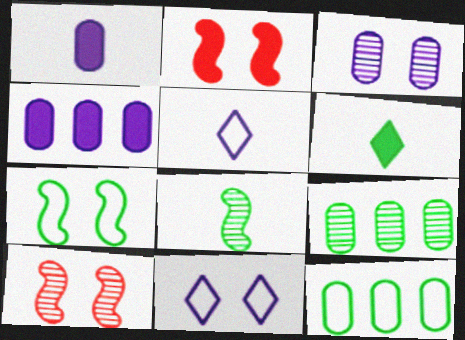[[2, 4, 6], 
[2, 5, 9], 
[6, 7, 9]]